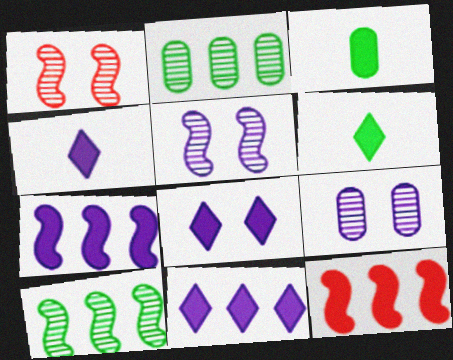[[3, 8, 12], 
[4, 8, 11]]